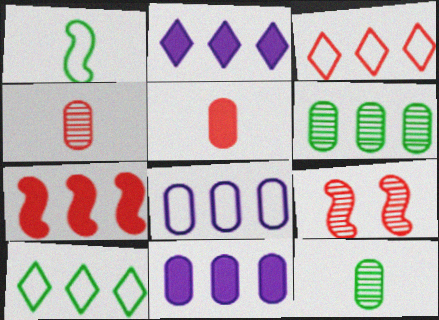[[3, 5, 9]]